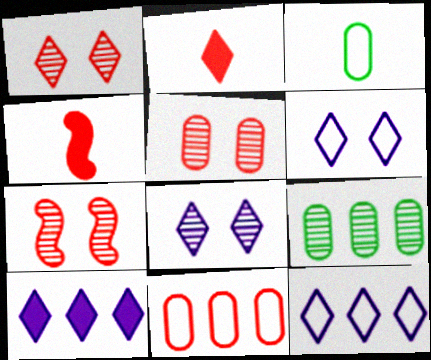[[1, 4, 11], 
[1, 5, 7], 
[2, 7, 11], 
[3, 7, 10], 
[4, 6, 9]]